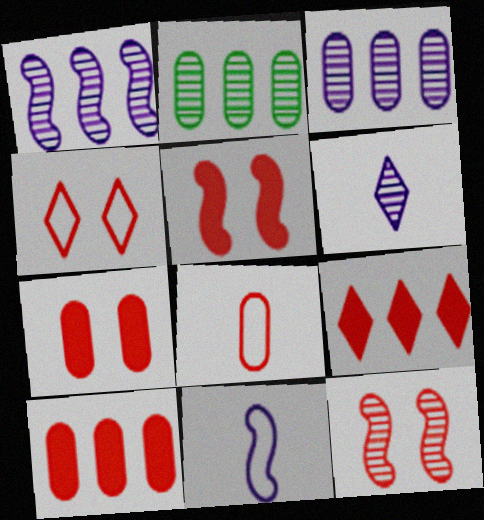[[2, 6, 12], 
[4, 7, 12], 
[8, 9, 12]]